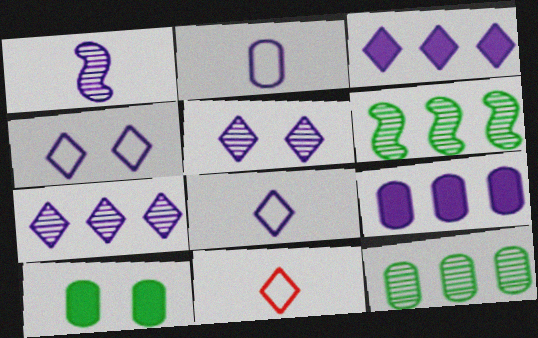[[1, 4, 9], 
[3, 5, 8]]